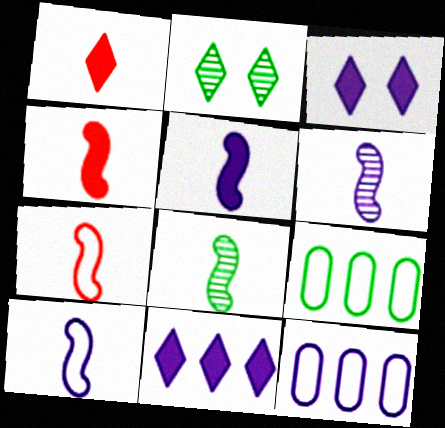[[2, 4, 12], 
[3, 6, 12], 
[4, 8, 10], 
[5, 6, 10], 
[5, 7, 8]]